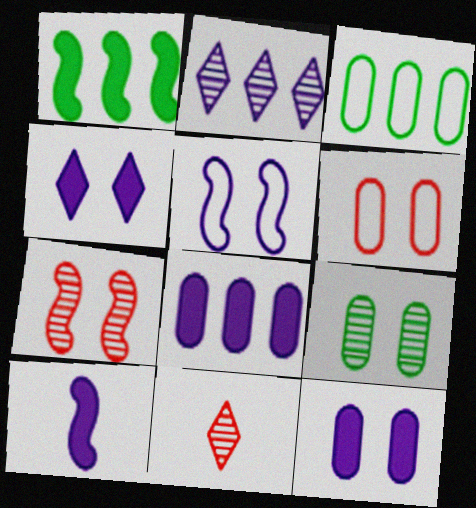[[4, 8, 10], 
[6, 9, 12]]